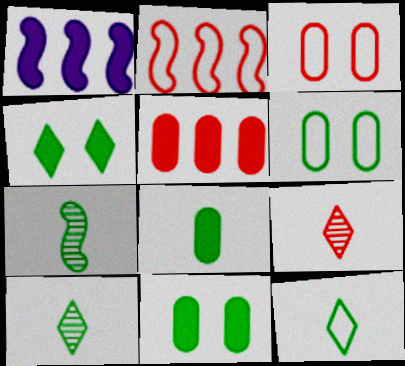[[1, 3, 10], 
[1, 6, 9], 
[7, 8, 12]]